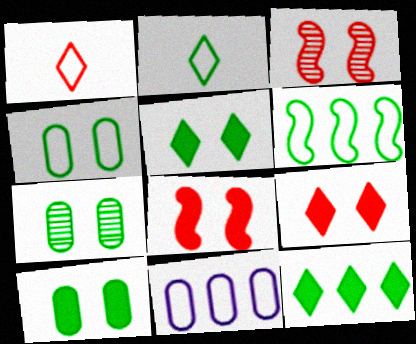[[2, 4, 6], 
[4, 7, 10]]